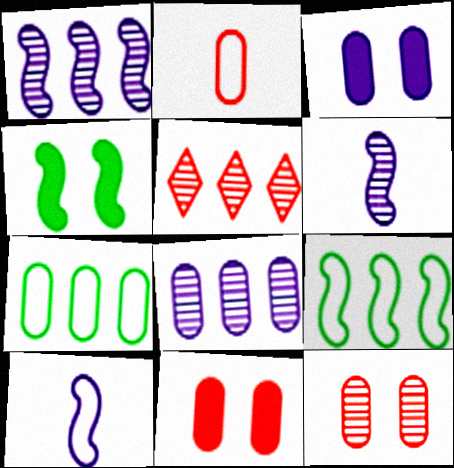[]